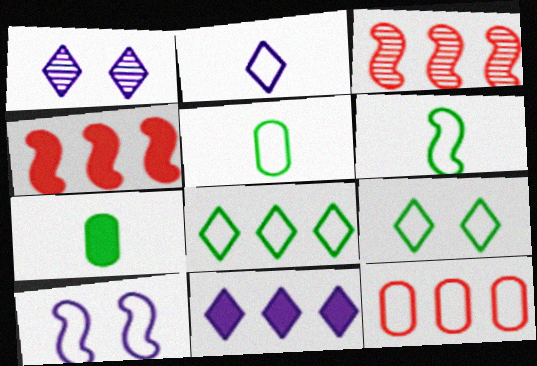[[1, 2, 11], 
[1, 4, 5]]